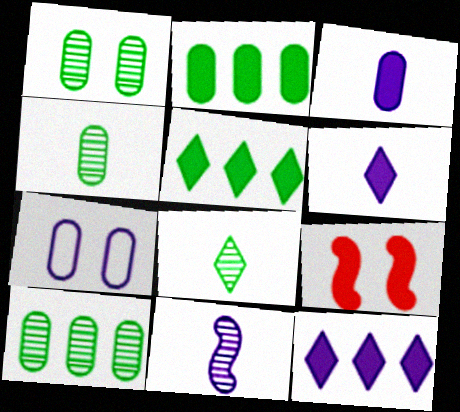[[1, 4, 10], 
[2, 6, 9], 
[3, 5, 9], 
[7, 11, 12]]